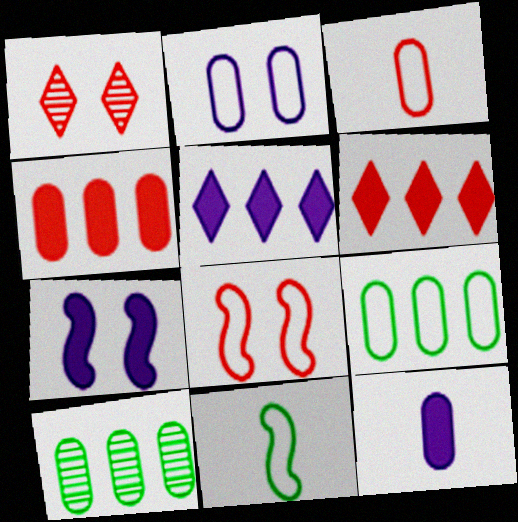[[2, 3, 9], 
[5, 7, 12]]